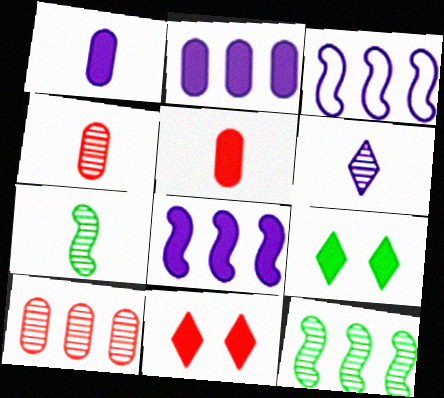[[3, 4, 9], 
[4, 6, 7], 
[5, 8, 9]]